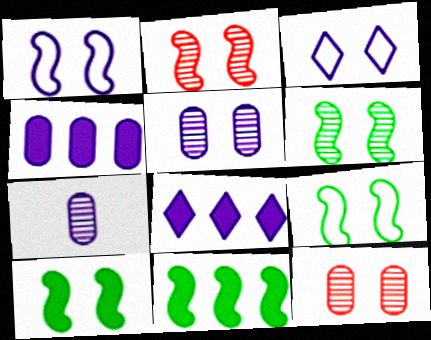[[1, 2, 10], 
[1, 7, 8], 
[3, 10, 12], 
[6, 9, 10]]